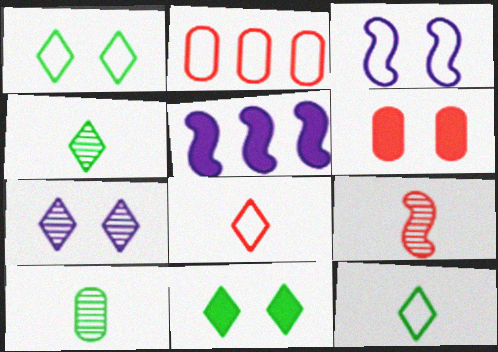[[2, 3, 12]]